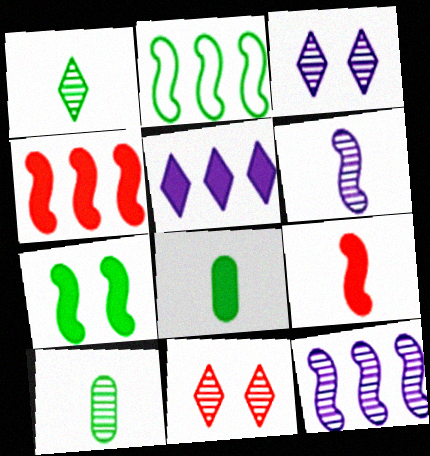[[2, 4, 12], 
[10, 11, 12]]